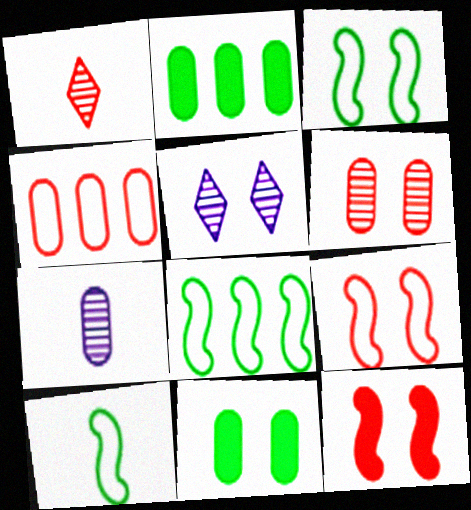[[1, 4, 12], 
[3, 8, 10], 
[4, 7, 11], 
[5, 9, 11]]